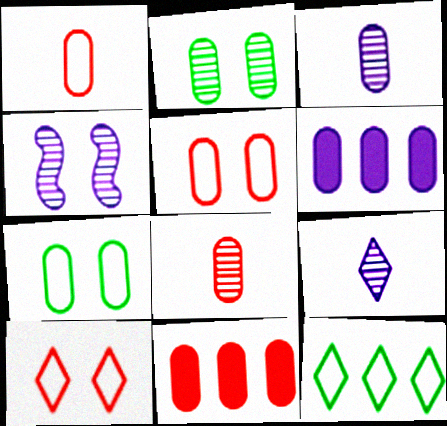[[1, 2, 6], 
[3, 7, 11], 
[5, 8, 11], 
[6, 7, 8]]